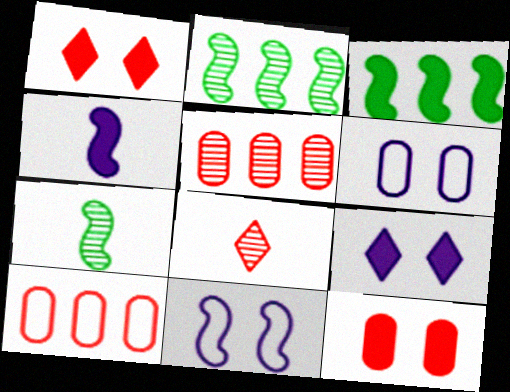[[3, 6, 8], 
[7, 9, 10]]